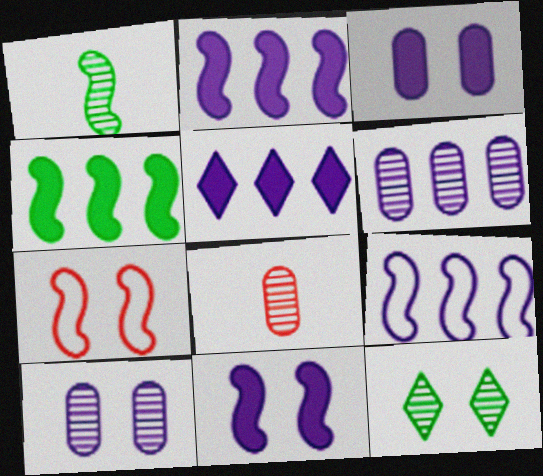[[1, 2, 7], 
[3, 7, 12], 
[5, 6, 9]]